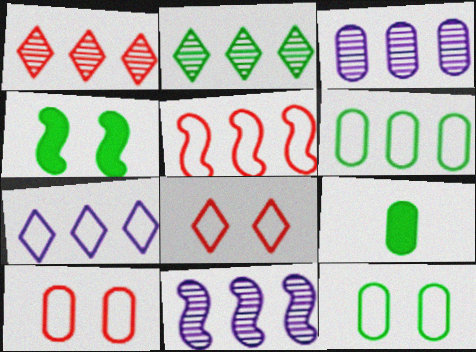[[3, 9, 10], 
[5, 6, 7], 
[8, 9, 11]]